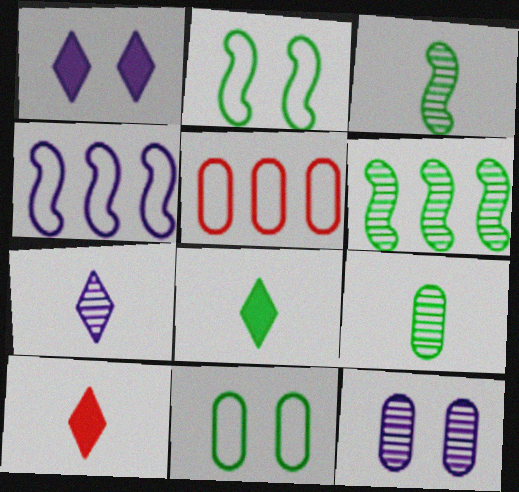[[1, 3, 5], 
[6, 8, 11]]